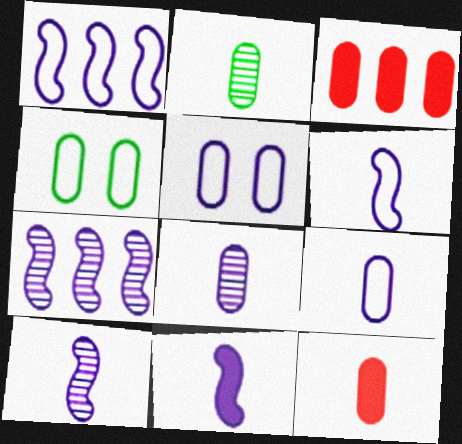[[2, 3, 5], 
[2, 9, 12], 
[3, 4, 8], 
[6, 10, 11]]